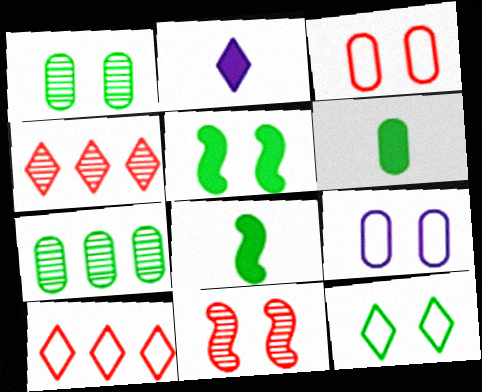[[1, 5, 12], 
[2, 4, 12], 
[4, 8, 9], 
[7, 8, 12]]